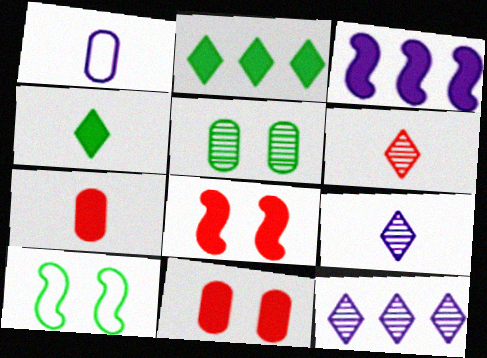[[3, 4, 11], 
[7, 10, 12]]